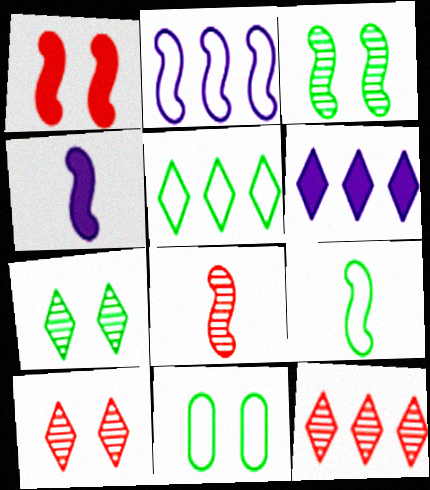[[4, 8, 9], 
[4, 11, 12], 
[5, 6, 12], 
[5, 9, 11], 
[6, 8, 11]]